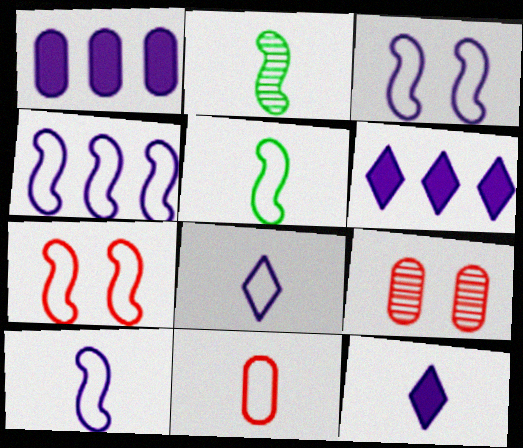[[2, 11, 12], 
[3, 4, 10], 
[4, 5, 7], 
[5, 6, 9], 
[5, 8, 11]]